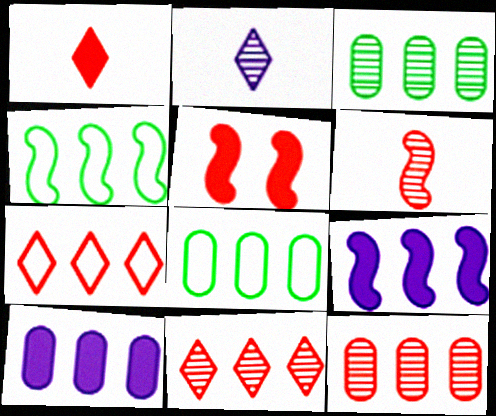[[2, 5, 8], 
[3, 7, 9], 
[4, 10, 11], 
[8, 9, 11], 
[8, 10, 12]]